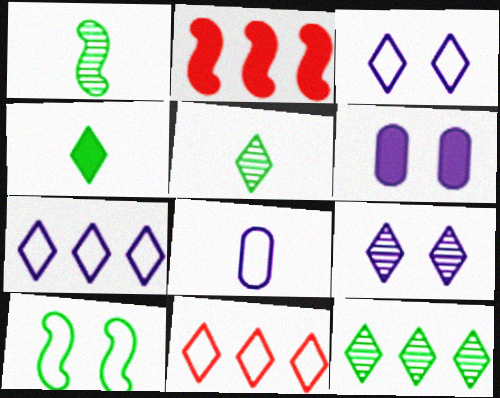[[1, 6, 11], 
[2, 4, 6], 
[4, 9, 11], 
[8, 10, 11]]